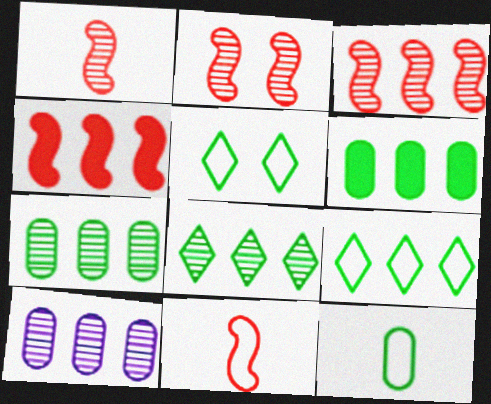[[1, 2, 3], 
[2, 4, 11], 
[3, 8, 10], 
[4, 9, 10]]